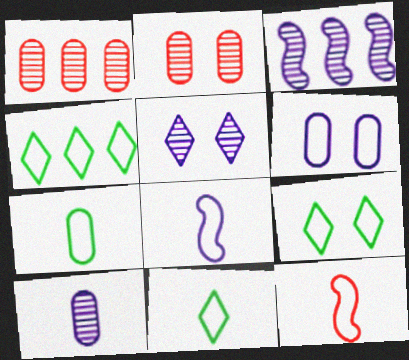[[3, 5, 10], 
[4, 6, 12], 
[4, 9, 11]]